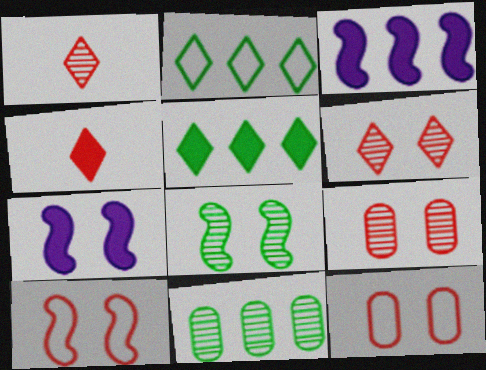[[7, 8, 10]]